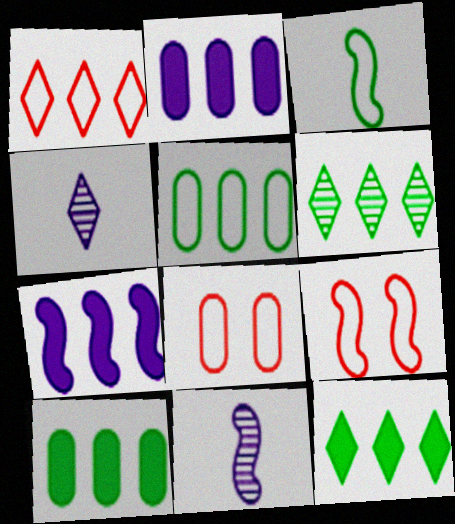[[4, 9, 10], 
[8, 11, 12]]